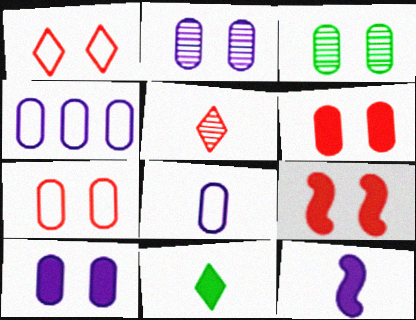[[3, 7, 10]]